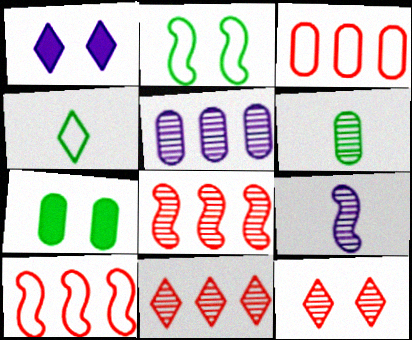[[1, 4, 11], 
[1, 6, 10]]